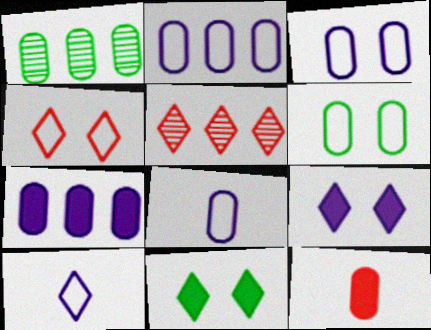[[1, 3, 12], 
[2, 3, 8], 
[5, 10, 11]]